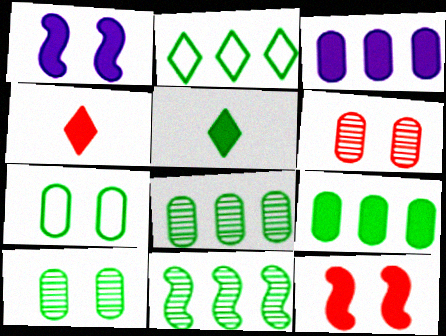[[1, 4, 9], 
[2, 9, 11], 
[3, 5, 12], 
[5, 7, 11]]